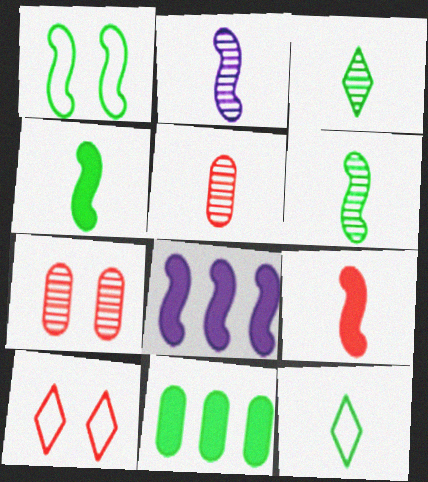[[1, 3, 11], 
[2, 3, 5], 
[2, 10, 11], 
[7, 8, 12]]